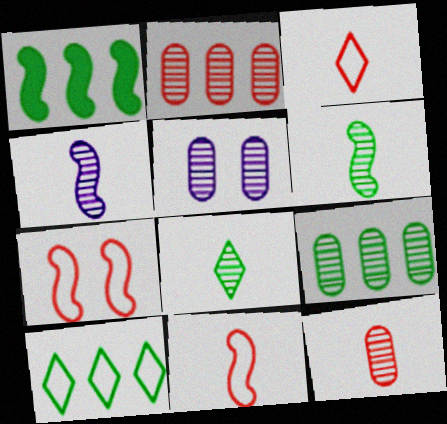[[1, 3, 5], 
[1, 4, 7], 
[1, 9, 10], 
[4, 8, 12], 
[5, 9, 12]]